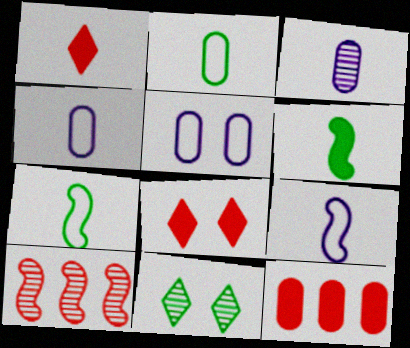[[1, 3, 7], 
[3, 10, 11], 
[9, 11, 12]]